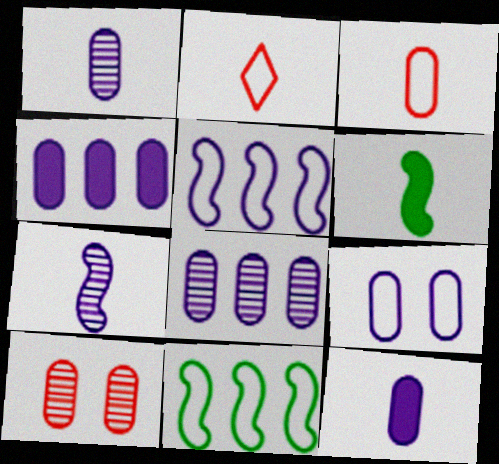[[1, 2, 6], 
[1, 4, 9], 
[2, 9, 11], 
[8, 9, 12]]